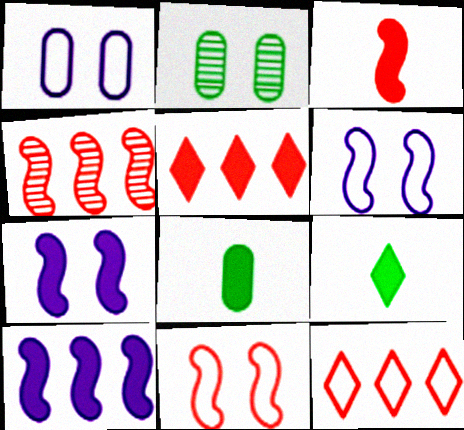[[1, 4, 9], 
[3, 4, 11], 
[5, 7, 8]]